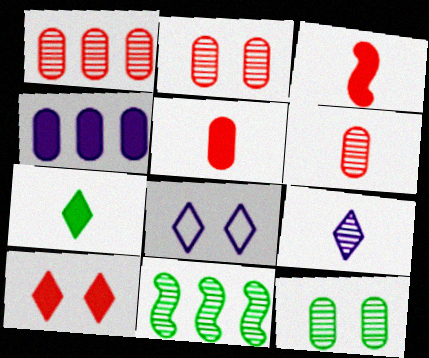[[1, 2, 6], 
[2, 9, 11], 
[5, 8, 11]]